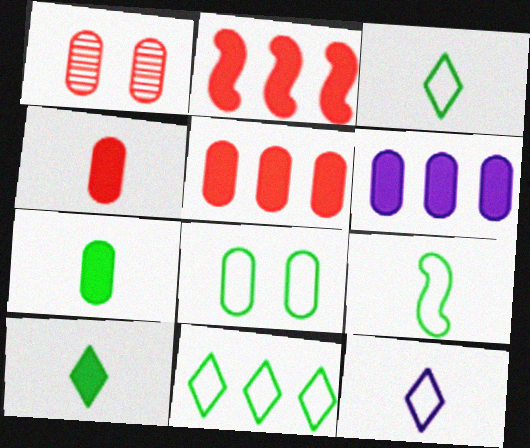[[8, 9, 11]]